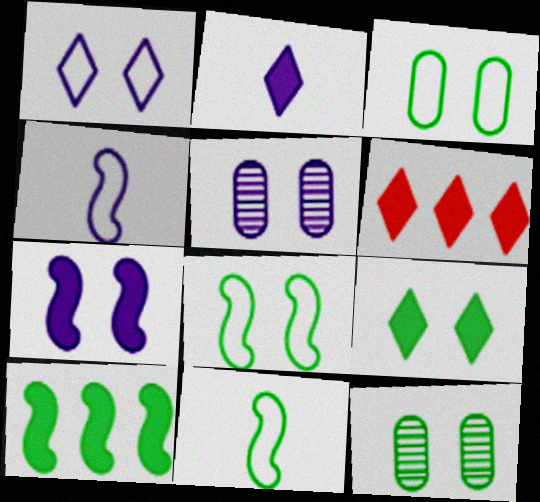[[1, 5, 7], 
[2, 6, 9], 
[4, 6, 12], 
[5, 6, 11], 
[8, 9, 12]]